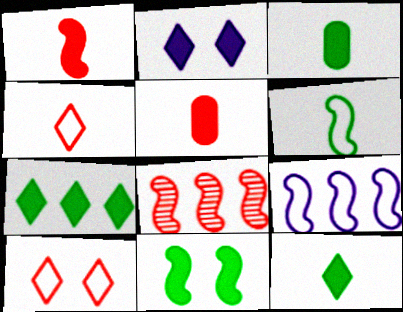[[3, 7, 11], 
[5, 8, 10]]